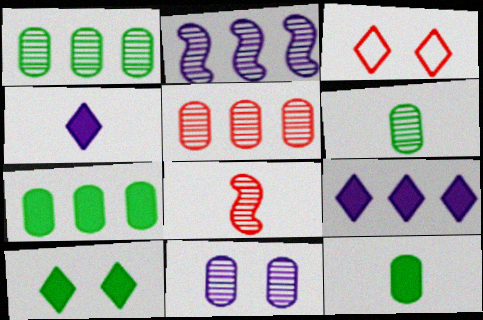[[2, 3, 12], 
[5, 6, 11]]